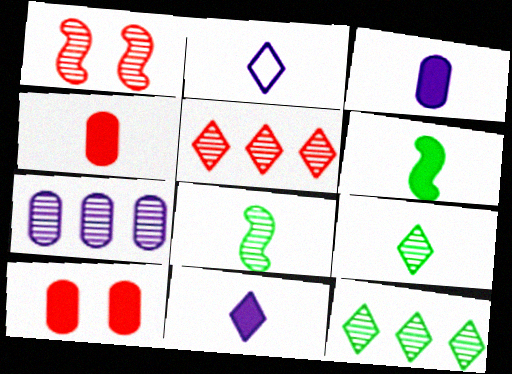[[1, 7, 9], 
[2, 4, 8], 
[4, 6, 11]]